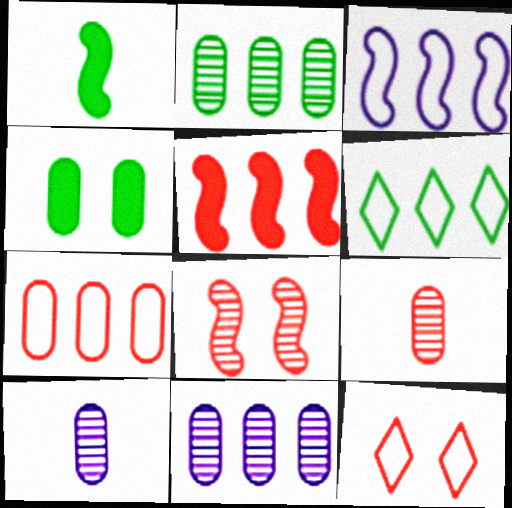[[1, 3, 8], 
[1, 11, 12], 
[3, 6, 7], 
[4, 7, 10], 
[5, 6, 11], 
[5, 9, 12]]